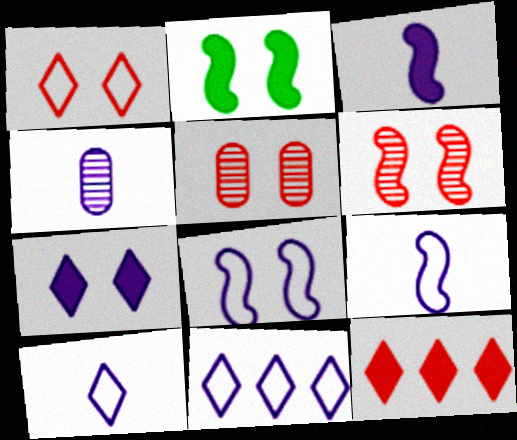[[2, 6, 8], 
[3, 4, 10]]